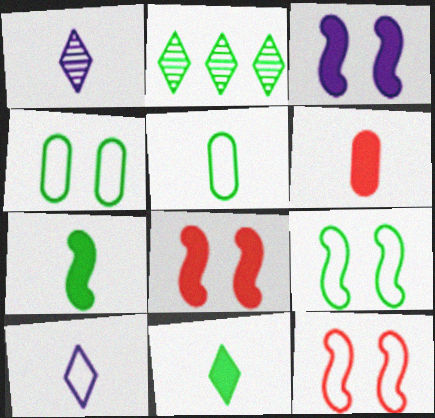[[2, 4, 7]]